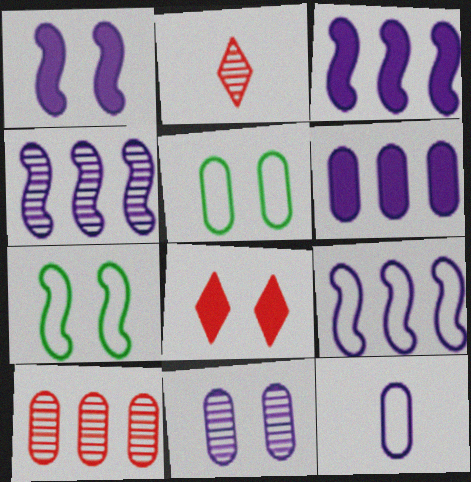[[2, 3, 5], 
[2, 6, 7], 
[3, 4, 9], 
[6, 11, 12], 
[7, 8, 11]]